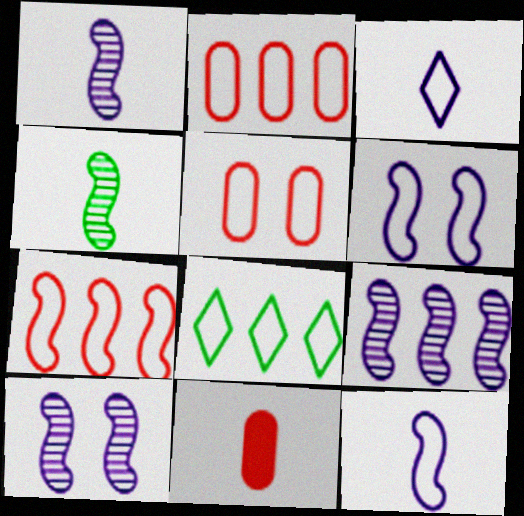[[1, 9, 10], 
[3, 4, 11], 
[5, 8, 12], 
[8, 10, 11]]